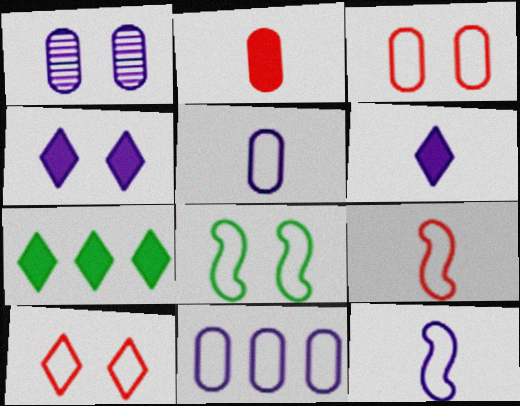[[1, 7, 9]]